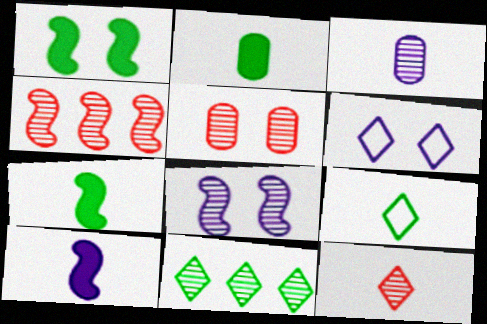[[1, 5, 6], 
[2, 4, 6], 
[4, 5, 12]]